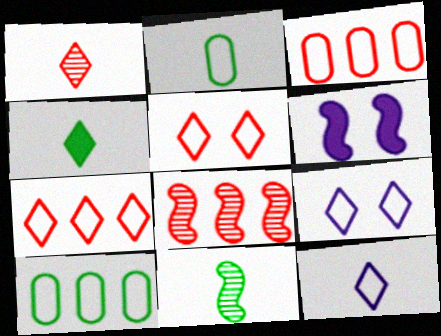[[1, 4, 12], 
[1, 6, 10], 
[2, 4, 11]]